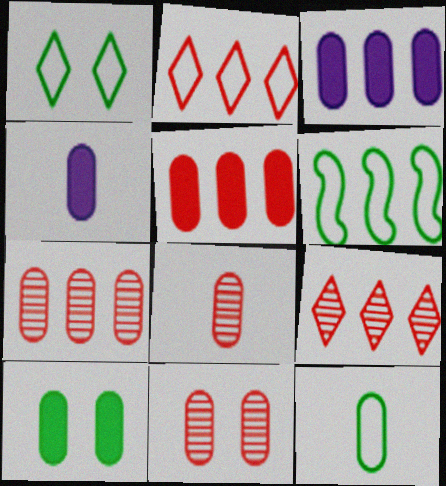[[1, 6, 12], 
[3, 6, 9], 
[3, 11, 12], 
[4, 5, 10], 
[4, 8, 12], 
[7, 8, 11]]